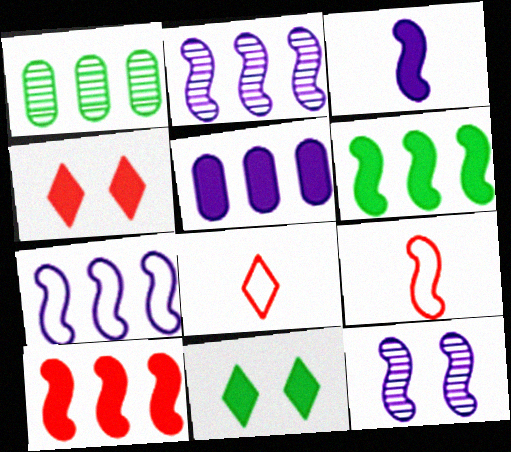[[3, 7, 12], 
[6, 9, 12]]